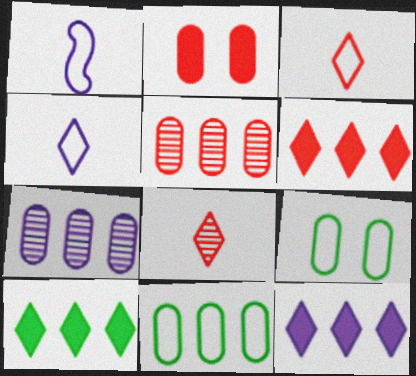[[6, 10, 12]]